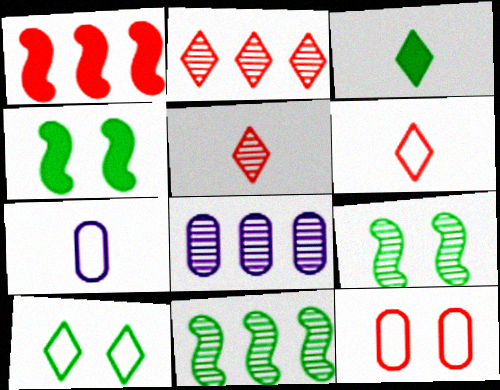[[1, 5, 12], 
[2, 4, 7], 
[2, 8, 11], 
[4, 6, 8], 
[5, 8, 9]]